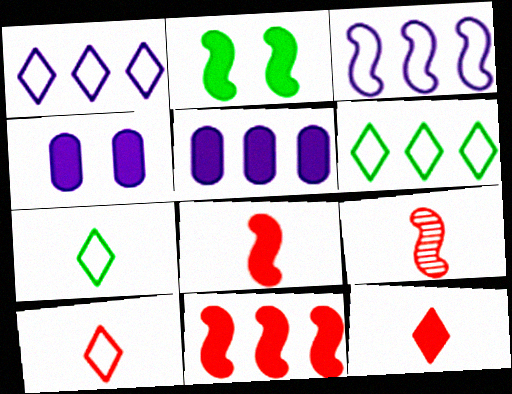[[2, 3, 9], 
[2, 5, 12], 
[4, 6, 9]]